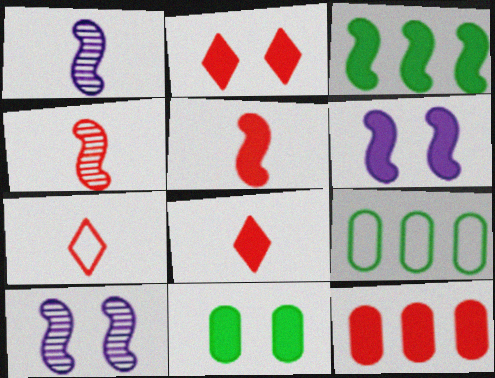[[1, 2, 9], 
[2, 5, 12], 
[2, 6, 11], 
[3, 5, 6], 
[8, 9, 10]]